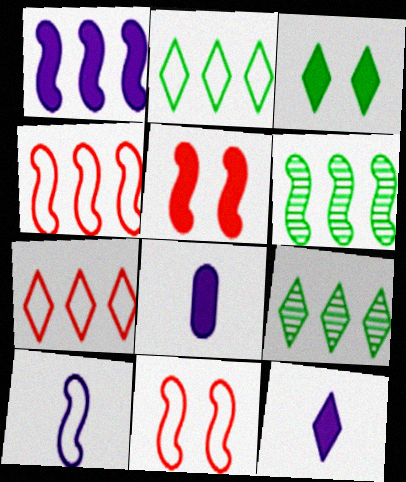[[1, 4, 6], 
[5, 6, 10], 
[8, 9, 11]]